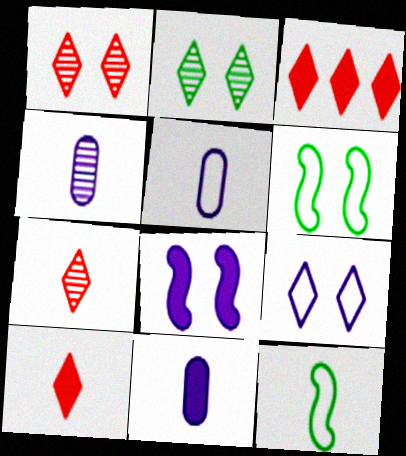[[3, 4, 6], 
[4, 5, 11], 
[4, 10, 12], 
[7, 11, 12]]